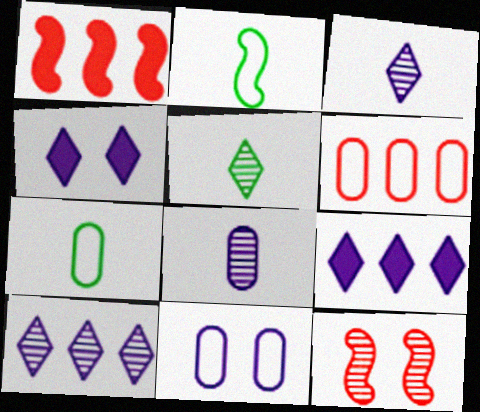[[1, 5, 11], 
[6, 7, 11], 
[7, 9, 12]]